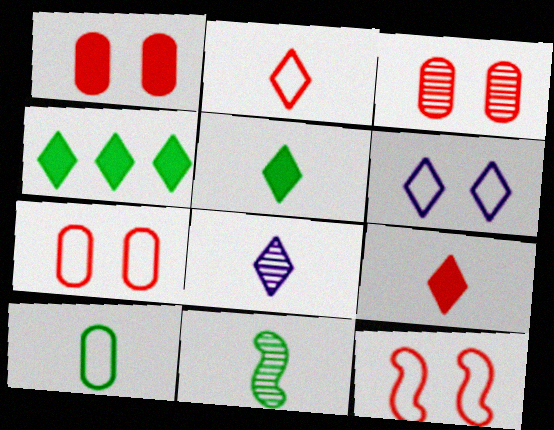[[1, 3, 7], 
[2, 5, 8], 
[5, 10, 11]]